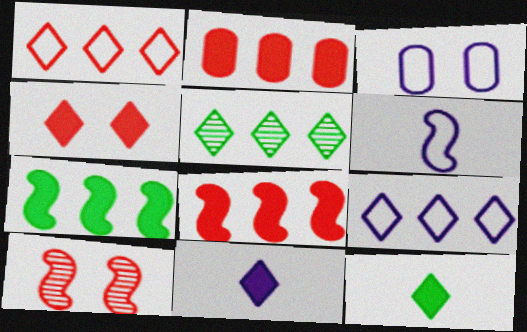[[3, 6, 9], 
[6, 7, 10]]